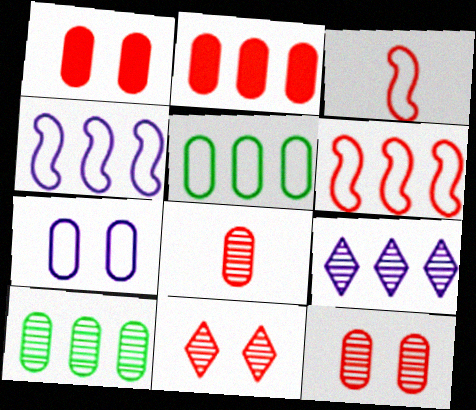[[2, 3, 11]]